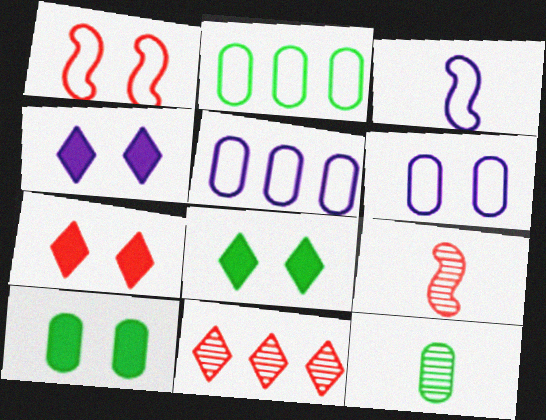[[2, 4, 9], 
[2, 10, 12], 
[3, 10, 11], 
[4, 7, 8], 
[5, 8, 9]]